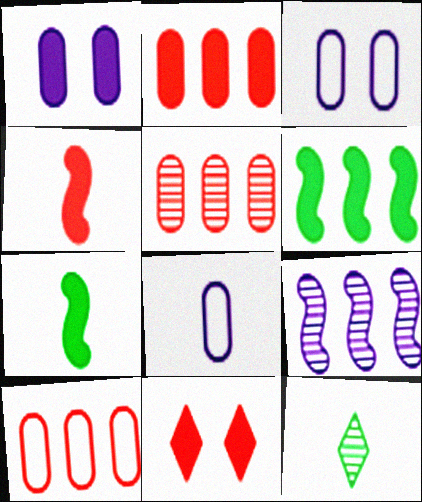[[2, 4, 11], 
[2, 5, 10], 
[4, 8, 12]]